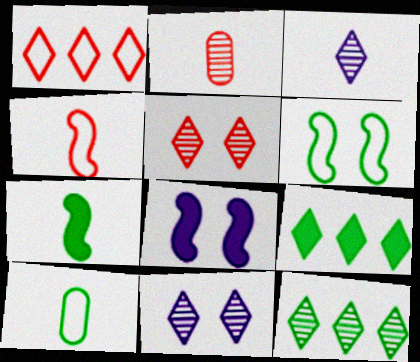[[3, 5, 12]]